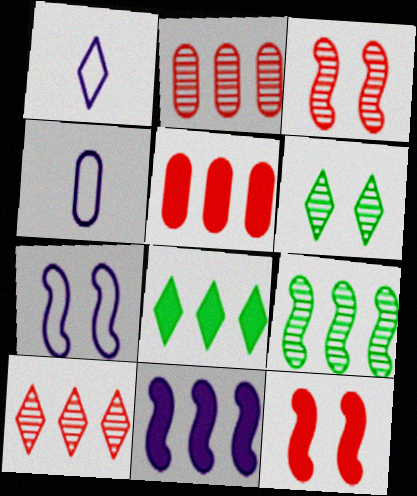[[3, 4, 8], 
[5, 8, 11]]